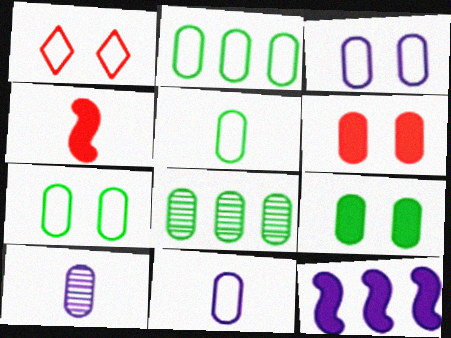[[2, 5, 7], 
[2, 6, 10], 
[5, 8, 9], 
[6, 8, 11]]